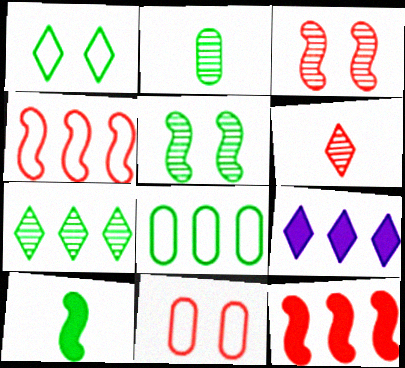[[1, 6, 9], 
[2, 5, 7], 
[6, 11, 12]]